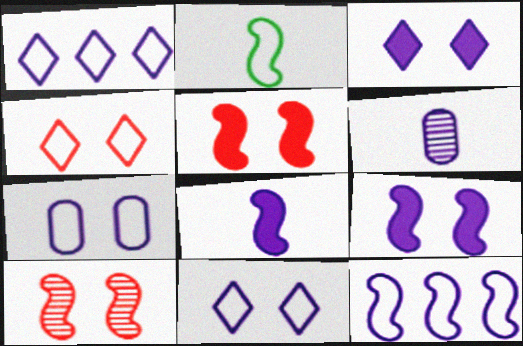[[1, 6, 9], 
[3, 6, 12]]